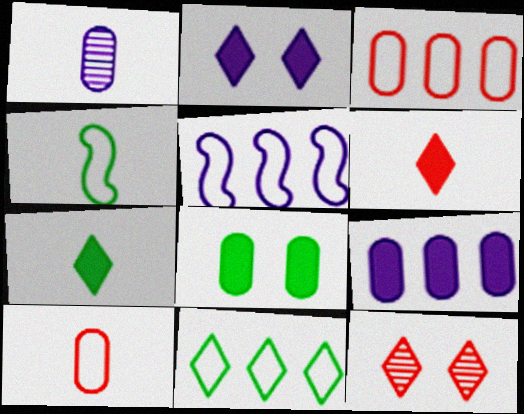[[1, 2, 5], 
[1, 3, 8], 
[1, 4, 6], 
[3, 5, 11], 
[4, 9, 12]]